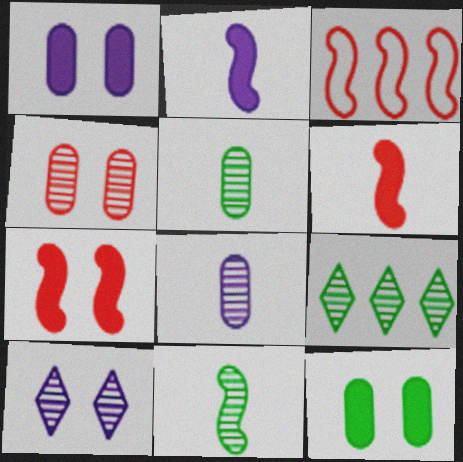[]